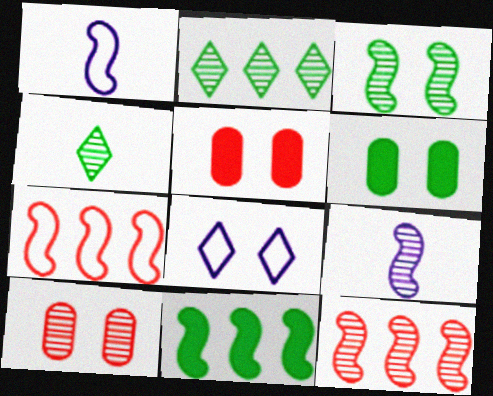[[1, 2, 5], 
[2, 9, 10], 
[3, 5, 8], 
[3, 9, 12]]